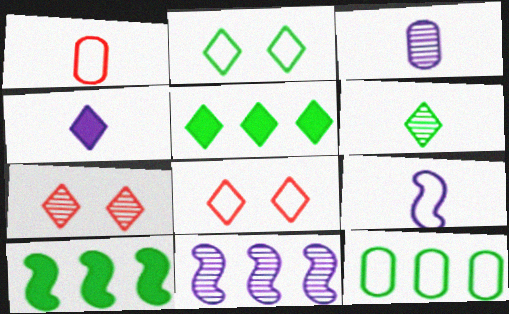[[2, 5, 6], 
[3, 4, 9], 
[3, 8, 10], 
[8, 9, 12]]